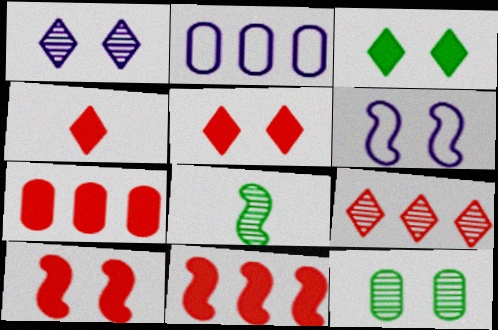[[2, 5, 8], 
[4, 7, 10], 
[5, 6, 12], 
[6, 8, 11]]